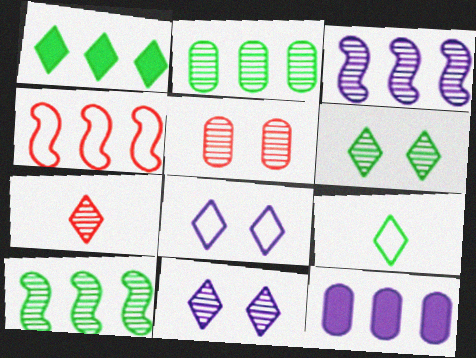[[1, 6, 9], 
[1, 7, 8]]